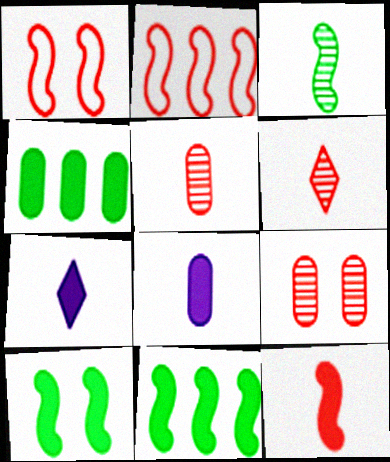[]